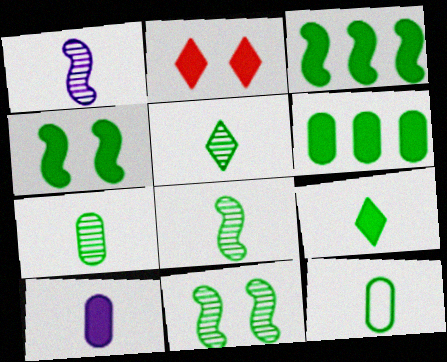[[2, 3, 10], 
[4, 6, 9], 
[5, 7, 8], 
[8, 9, 12]]